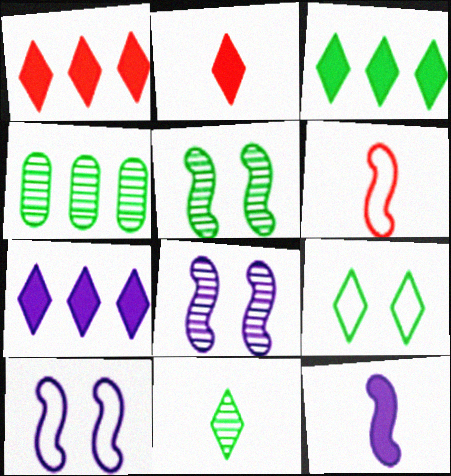[[1, 3, 7], 
[2, 4, 10], 
[3, 9, 11], 
[4, 5, 11]]